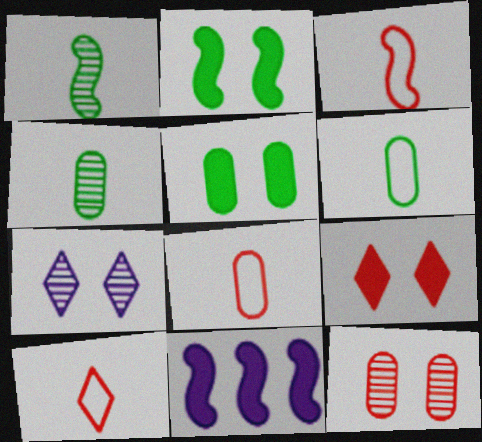[[3, 8, 10]]